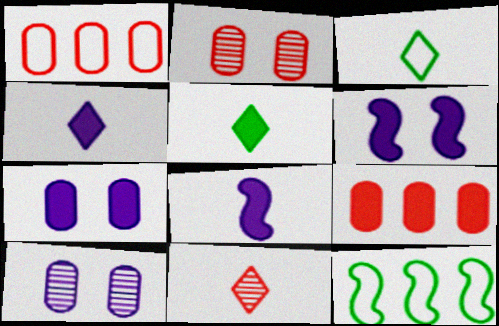[[2, 4, 12], 
[3, 4, 11], 
[5, 6, 9], 
[7, 11, 12]]